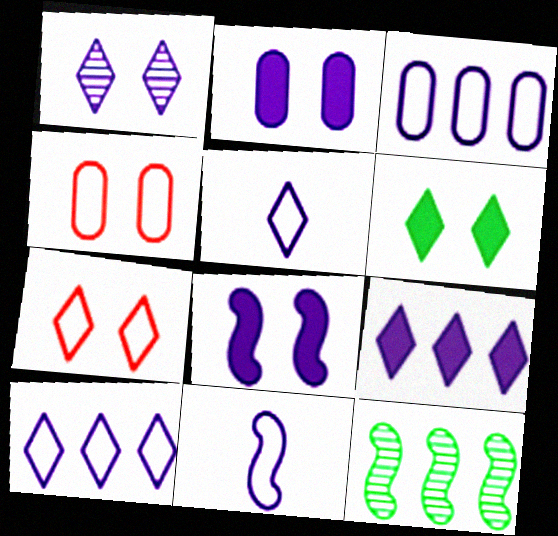[[1, 5, 9], 
[1, 6, 7]]